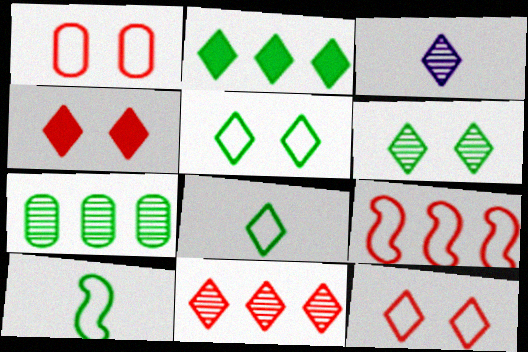[[2, 3, 12], 
[2, 6, 8], 
[3, 6, 11]]